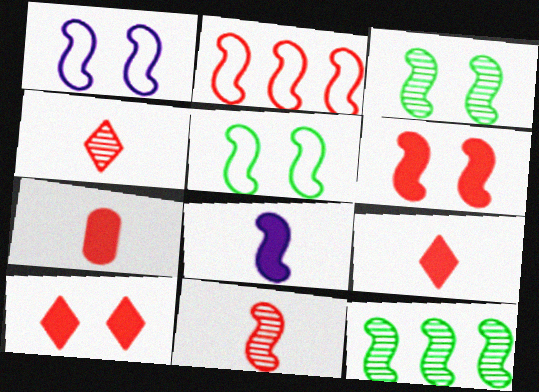[[1, 3, 6], 
[2, 3, 8], 
[2, 6, 11]]